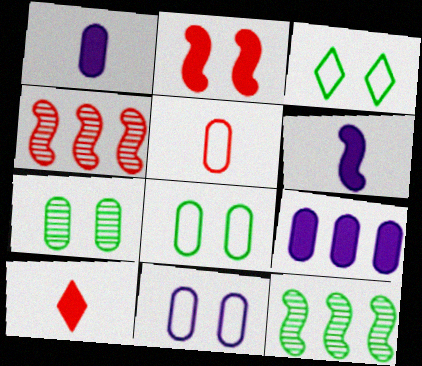[[1, 3, 4], 
[5, 7, 9], 
[10, 11, 12]]